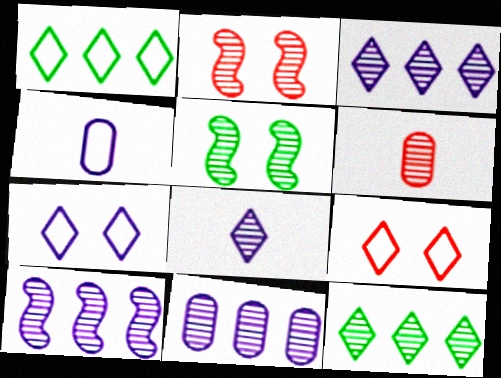[[3, 5, 6], 
[3, 10, 11]]